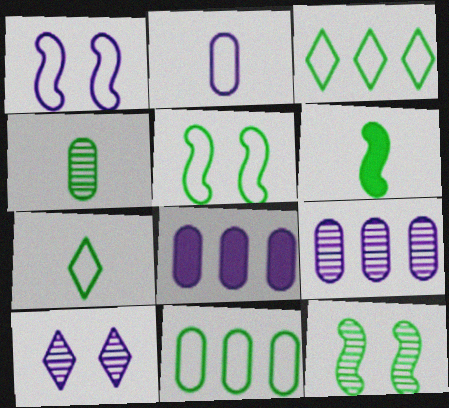[[4, 6, 7], 
[5, 7, 11]]